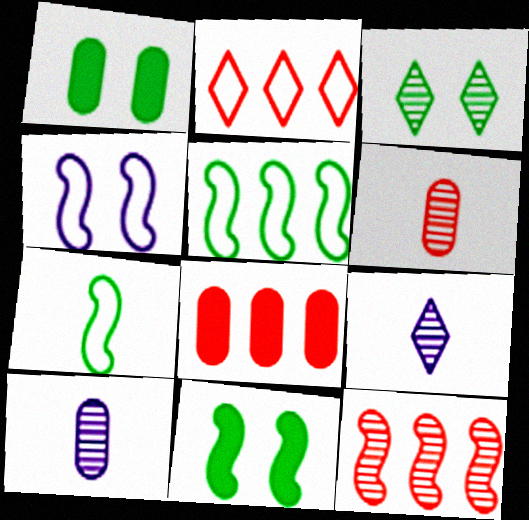[[2, 8, 12], 
[2, 10, 11], 
[3, 10, 12]]